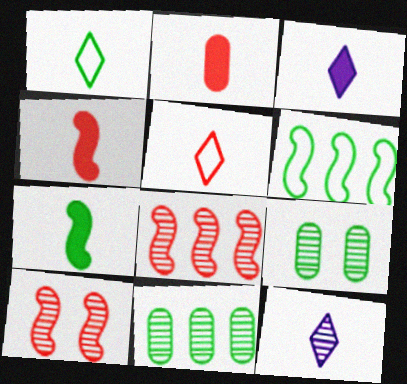[[2, 3, 7], 
[8, 9, 12], 
[10, 11, 12]]